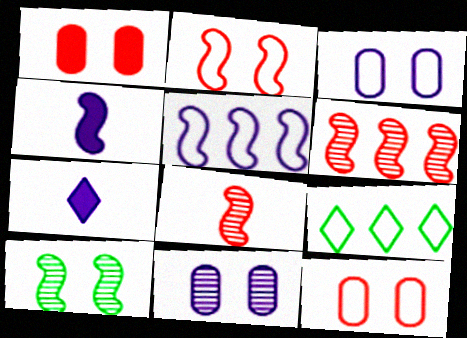[[5, 7, 11]]